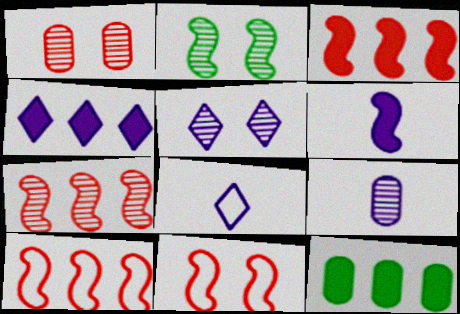[[1, 2, 5], 
[2, 6, 10], 
[3, 4, 12], 
[3, 7, 10], 
[4, 5, 8], 
[6, 8, 9]]